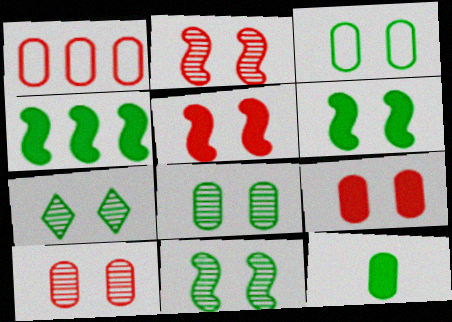[[3, 6, 7], 
[7, 8, 11]]